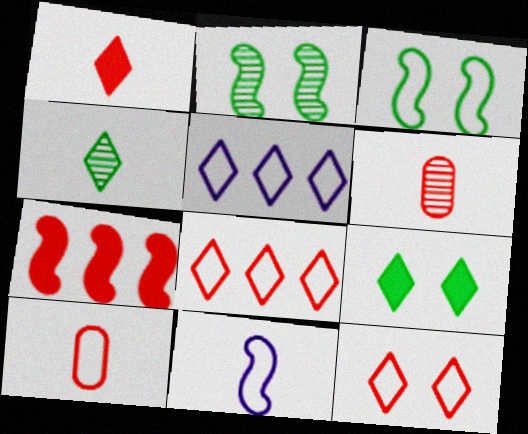[[2, 7, 11], 
[3, 5, 10], 
[6, 7, 12]]